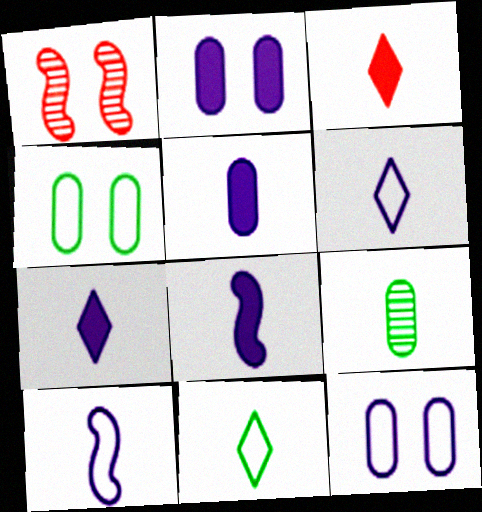[[3, 9, 10], 
[5, 7, 8]]